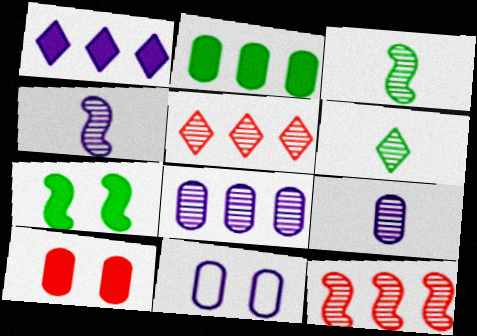[[1, 4, 11]]